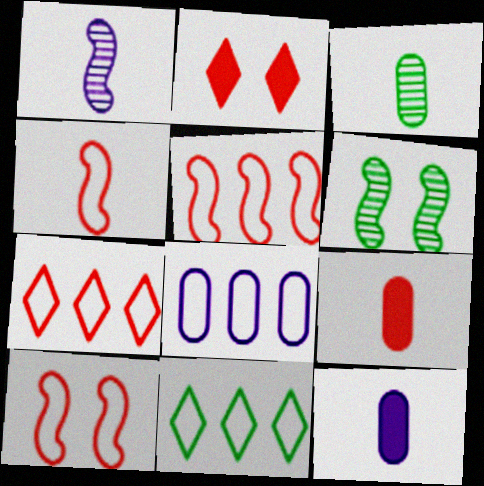[[4, 5, 10], 
[5, 8, 11], 
[6, 7, 12]]